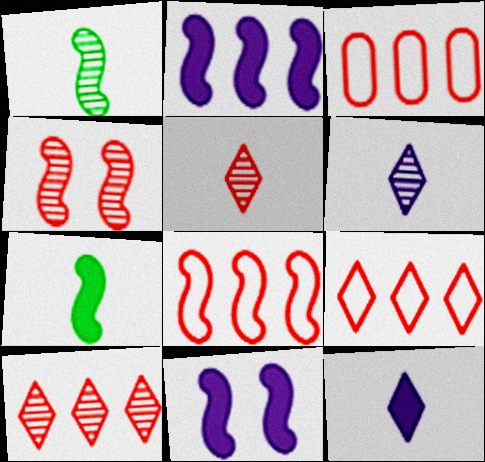[[1, 8, 11], 
[3, 8, 9]]